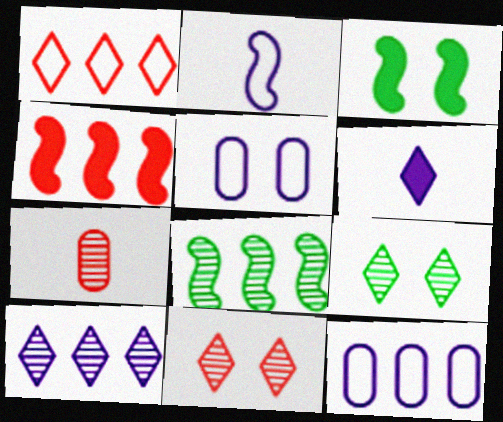[[1, 6, 9], 
[3, 5, 11]]